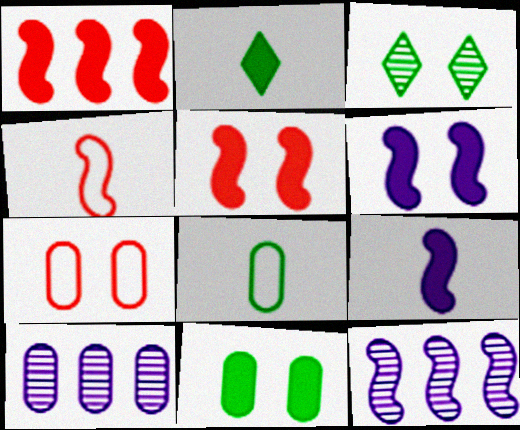[[2, 7, 12], 
[3, 6, 7]]